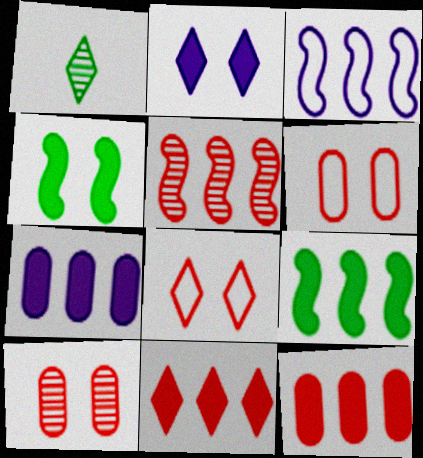[[3, 5, 9], 
[7, 9, 11]]